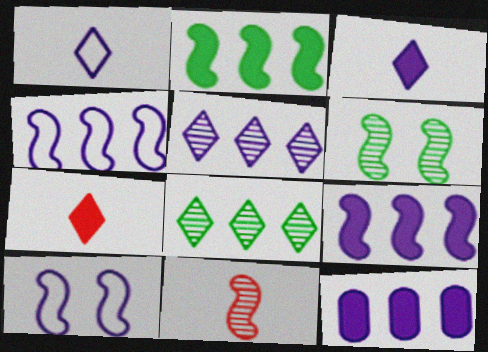[[2, 10, 11], 
[4, 5, 12]]